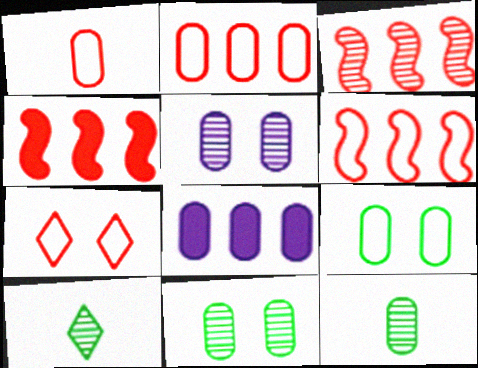[[1, 6, 7], 
[1, 8, 11], 
[3, 4, 6], 
[3, 5, 10]]